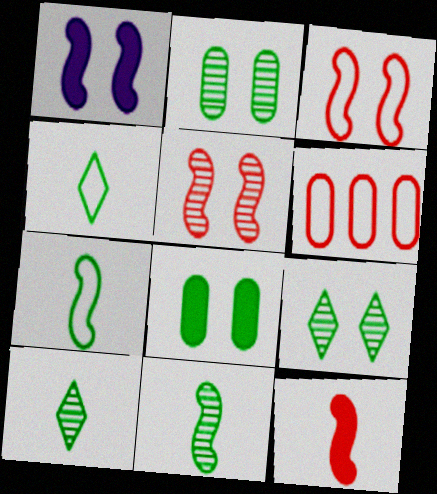[[1, 6, 10]]